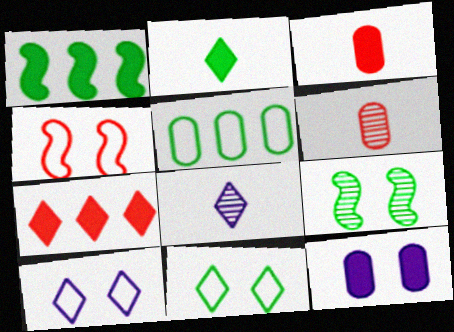[[1, 6, 10], 
[2, 5, 9], 
[4, 6, 7], 
[5, 6, 12], 
[7, 8, 11]]